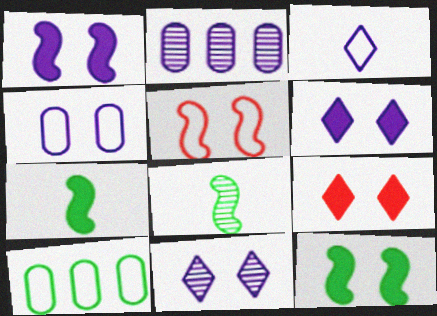[[1, 2, 3], 
[1, 4, 11], 
[3, 5, 10]]